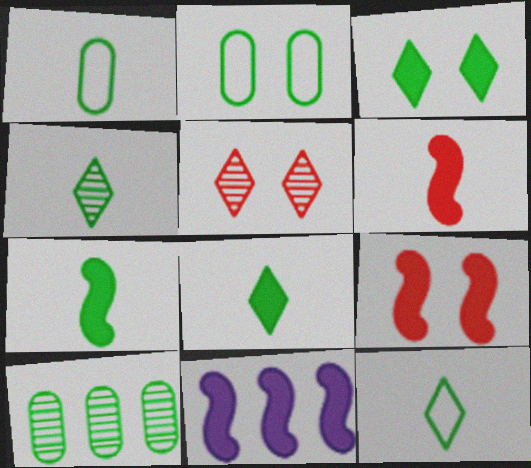[[1, 4, 7], 
[1, 5, 11], 
[4, 8, 12], 
[7, 9, 11]]